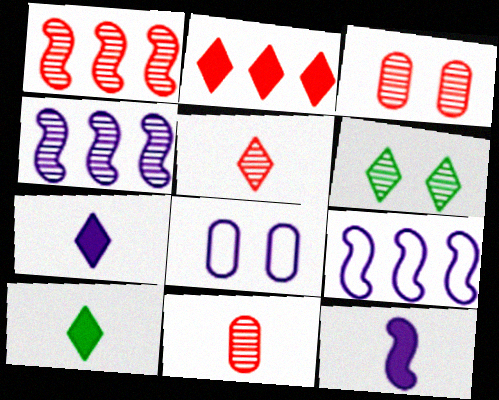[[1, 3, 5], 
[1, 8, 10], 
[3, 9, 10], 
[4, 6, 11], 
[4, 7, 8]]